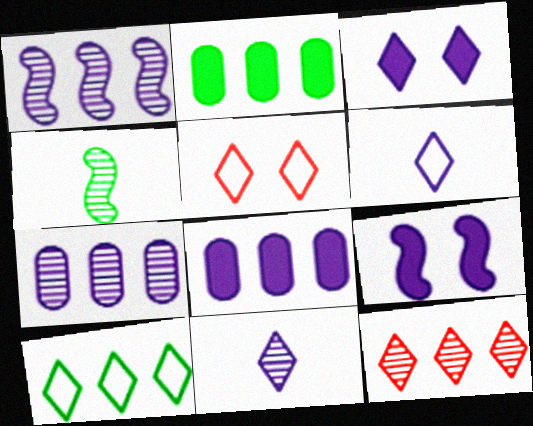[[4, 5, 8], 
[5, 6, 10], 
[6, 7, 9]]